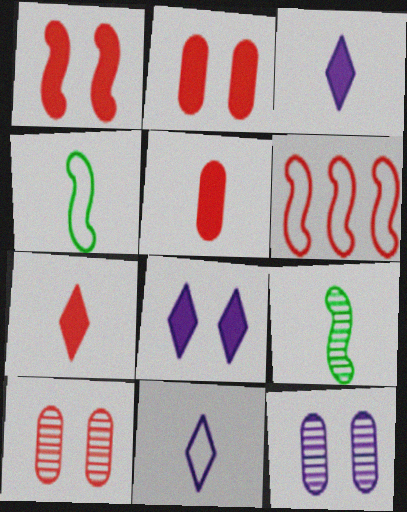[[5, 9, 11], 
[6, 7, 10]]